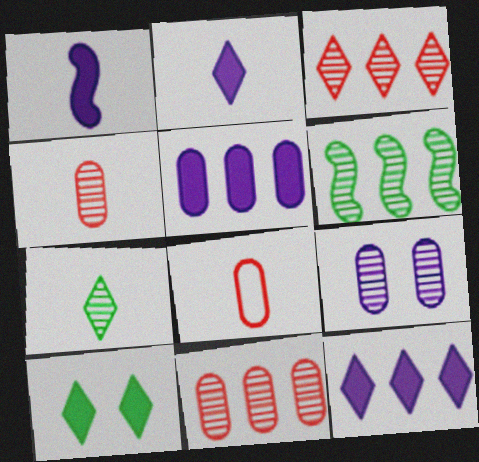[[1, 7, 8]]